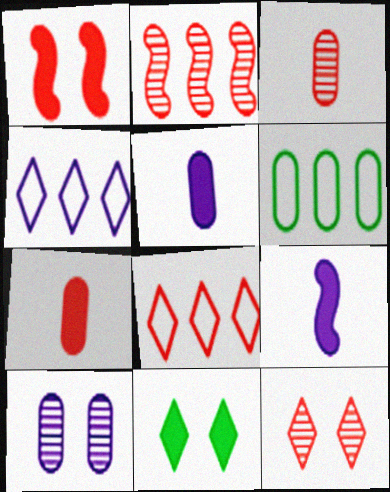[[1, 3, 8], 
[2, 3, 12], 
[4, 9, 10], 
[6, 7, 10], 
[6, 9, 12]]